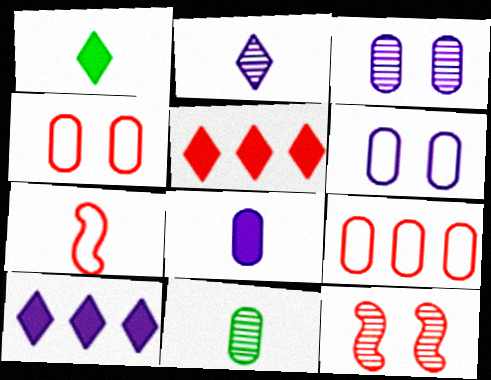[]